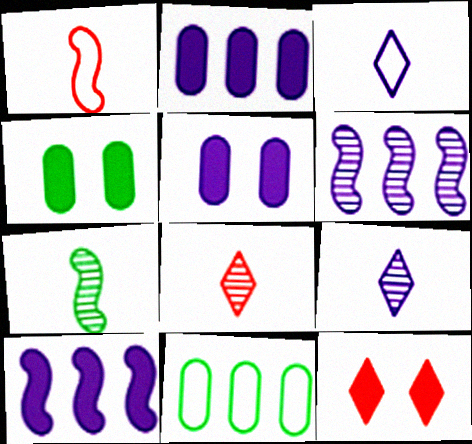[[3, 5, 6]]